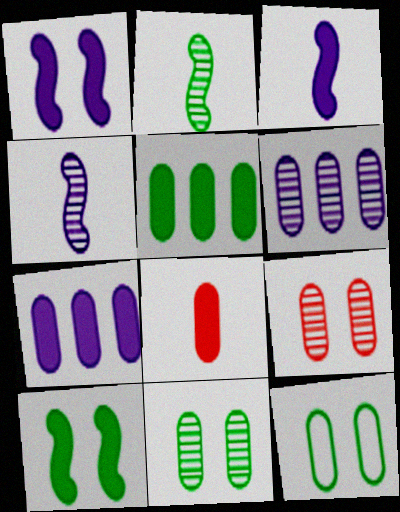[[6, 8, 12]]